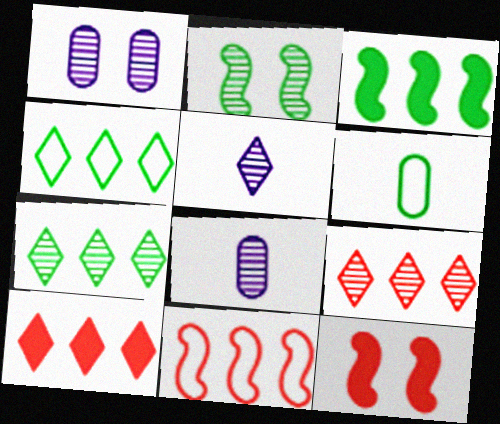[[2, 8, 9], 
[4, 8, 12]]